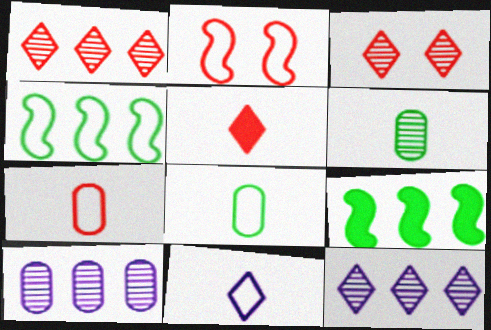[]